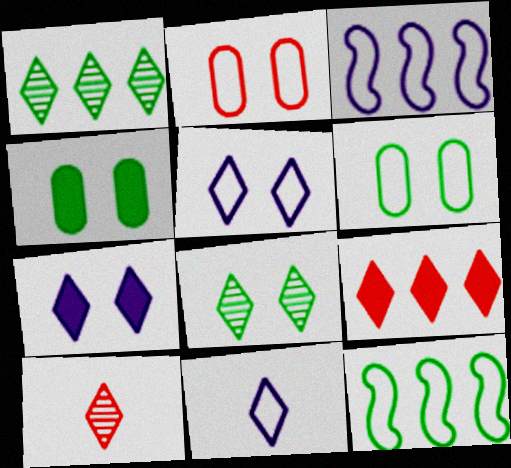[[2, 11, 12], 
[3, 4, 10], 
[8, 9, 11]]